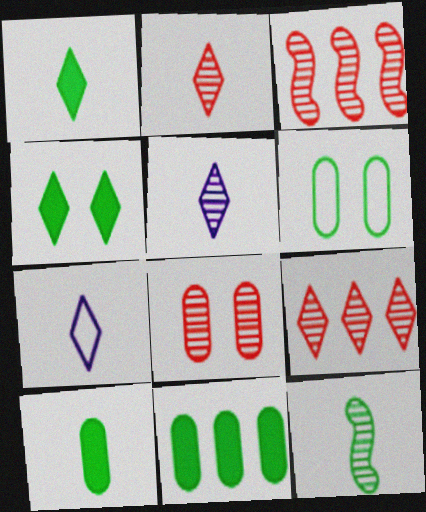[[1, 2, 7], 
[2, 3, 8], 
[4, 7, 9]]